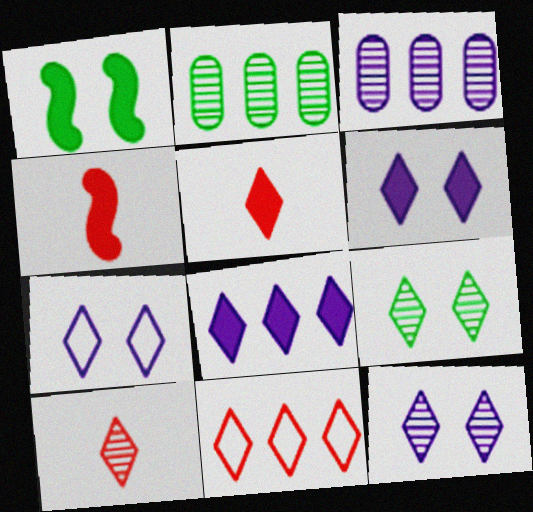[[2, 4, 7], 
[6, 7, 12]]